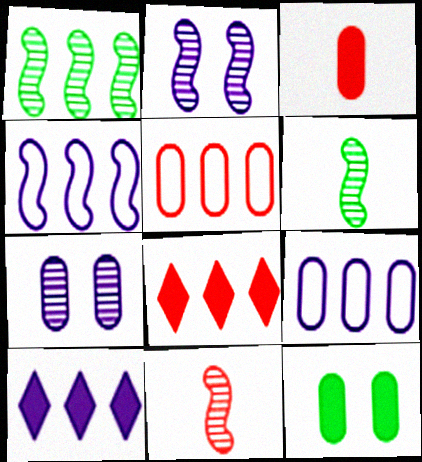[[1, 2, 11], 
[1, 5, 10], 
[1, 8, 9]]